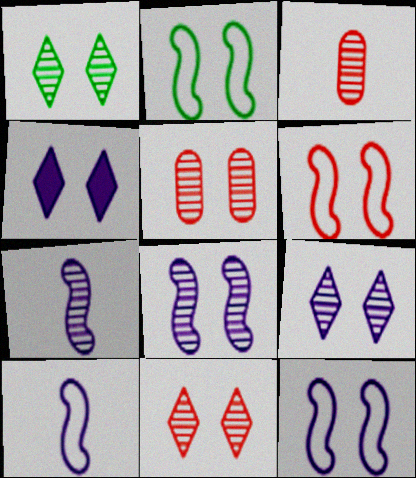[[1, 5, 8], 
[1, 9, 11], 
[2, 4, 5], 
[2, 6, 12]]